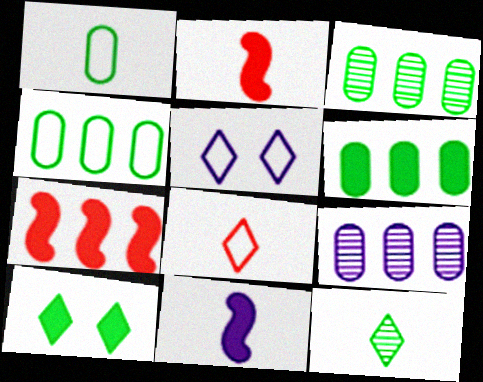[[2, 3, 5], 
[3, 4, 6], 
[5, 9, 11]]